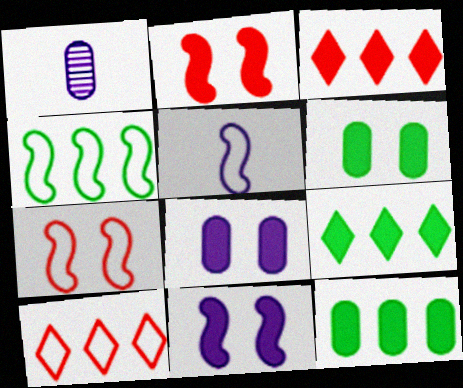[[1, 7, 9], 
[4, 5, 7]]